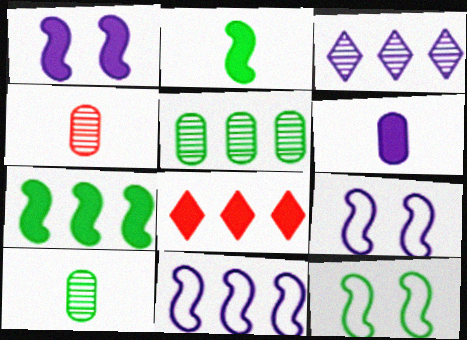[[3, 6, 9], 
[5, 8, 11], 
[8, 9, 10]]